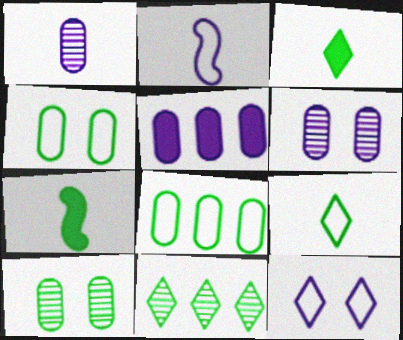[[4, 7, 11]]